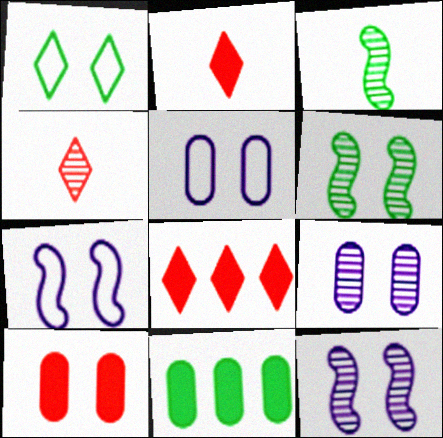[[1, 3, 11], 
[1, 10, 12], 
[3, 5, 8], 
[4, 7, 11]]